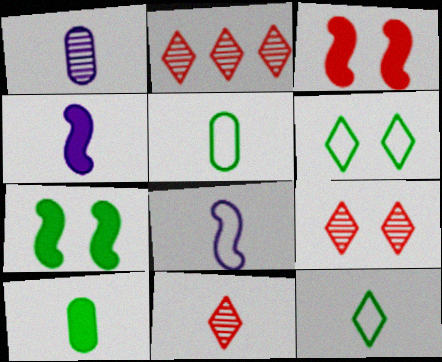[[2, 9, 11], 
[4, 5, 11], 
[8, 10, 11]]